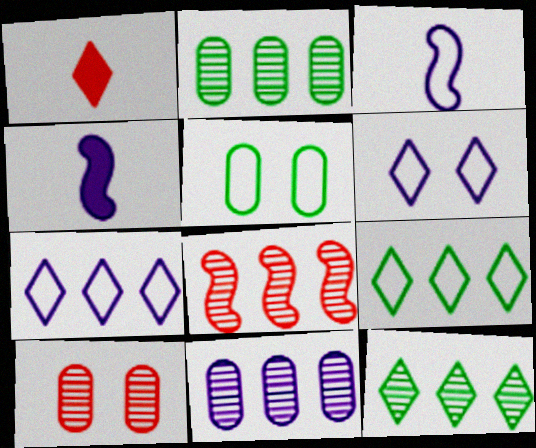[[1, 6, 12], 
[4, 6, 11], 
[4, 9, 10], 
[8, 11, 12]]